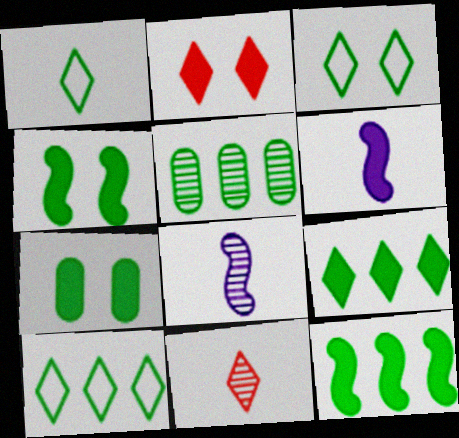[[1, 3, 10], 
[1, 4, 5], 
[5, 10, 12]]